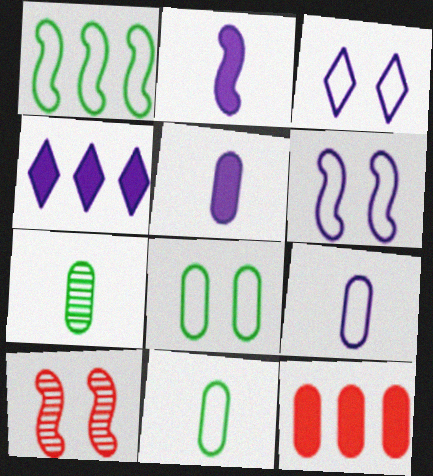[[1, 2, 10], 
[4, 10, 11]]